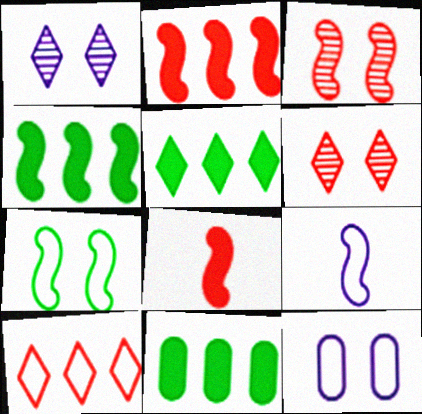[[3, 4, 9], 
[4, 5, 11], 
[6, 9, 11]]